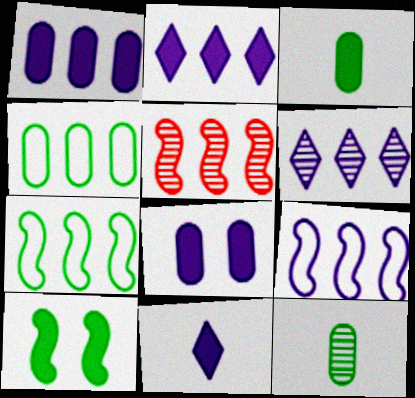[[1, 6, 9], 
[2, 4, 5]]